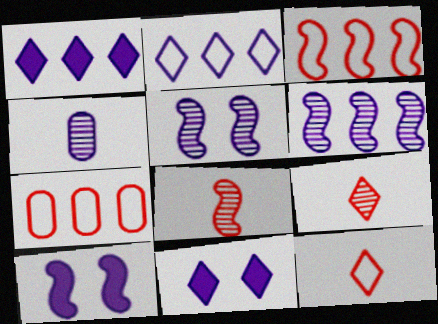[[2, 4, 10]]